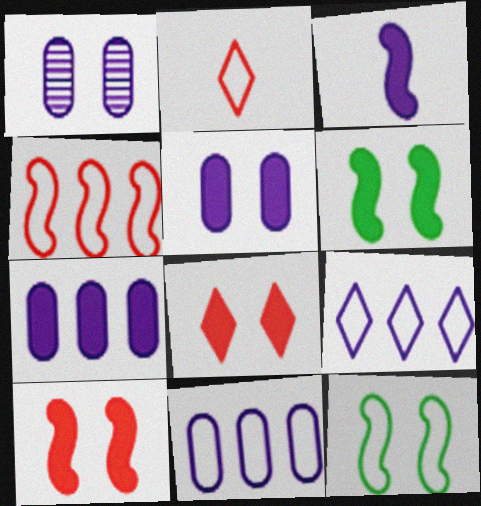[[1, 3, 9], 
[1, 8, 12], 
[2, 11, 12], 
[5, 6, 8]]